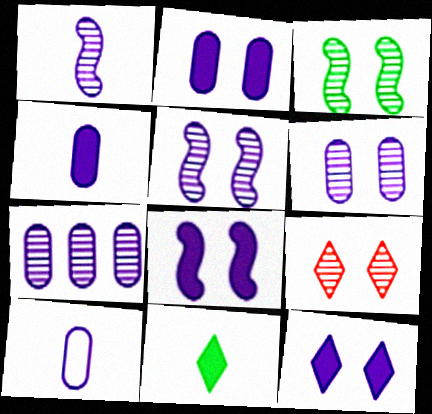[[2, 7, 10], 
[2, 8, 12], 
[3, 6, 9]]